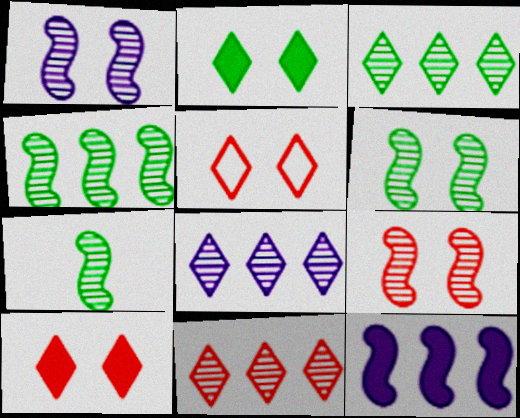[[1, 6, 9], 
[3, 8, 11], 
[4, 6, 7]]